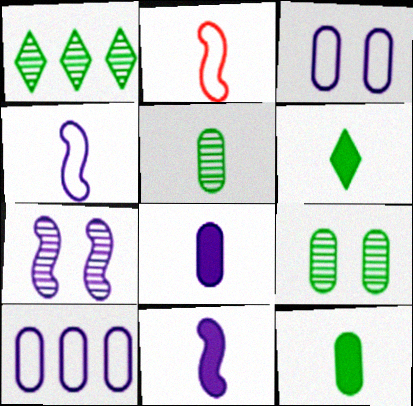[]